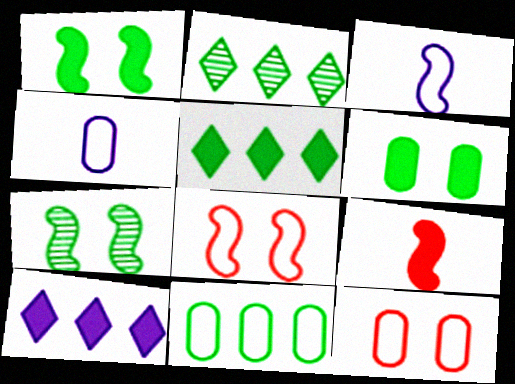[[4, 11, 12], 
[6, 9, 10]]